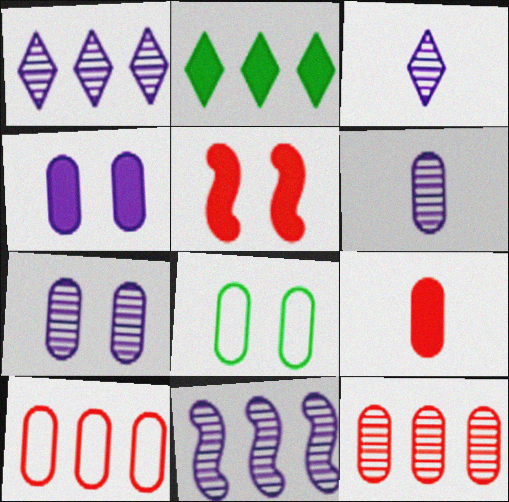[[2, 10, 11], 
[3, 7, 11]]